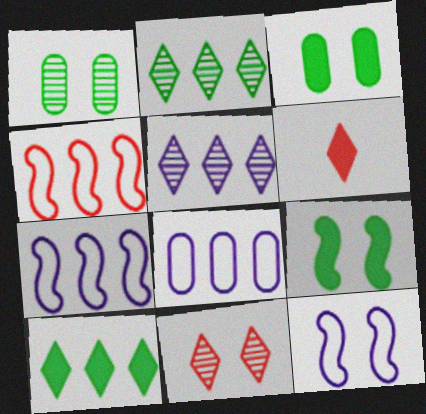[[1, 6, 7], 
[3, 11, 12]]